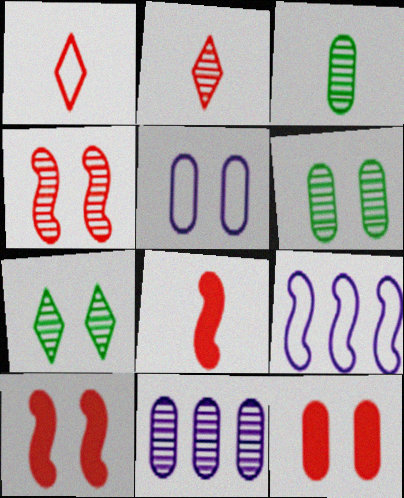[[5, 6, 12], 
[5, 7, 10]]